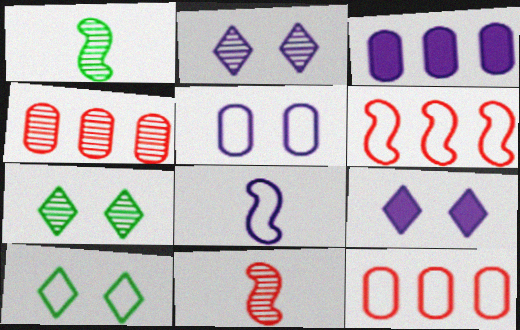[[1, 2, 4], 
[1, 9, 12], 
[2, 3, 8], 
[3, 10, 11], 
[8, 10, 12]]